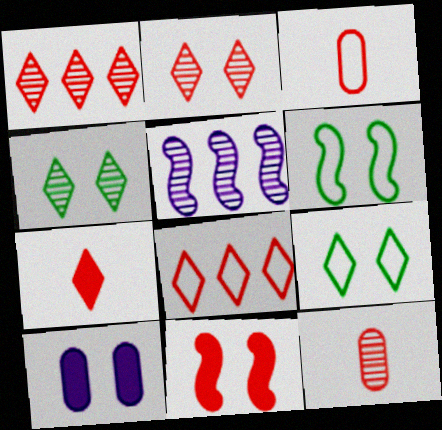[[1, 3, 11], 
[2, 6, 10], 
[2, 7, 8], 
[4, 5, 12], 
[8, 11, 12]]